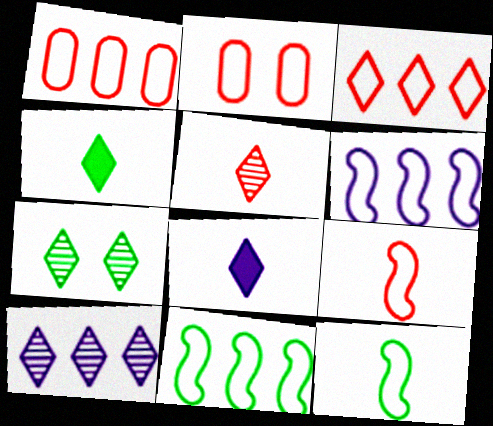[[2, 3, 9], 
[3, 7, 8], 
[5, 7, 10]]